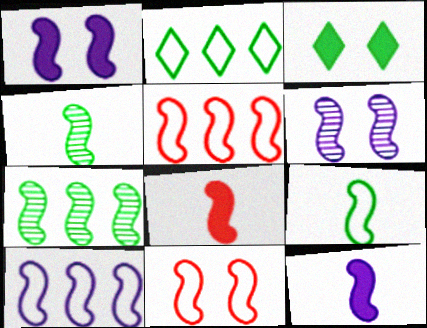[[1, 4, 5], 
[6, 10, 12], 
[7, 11, 12], 
[9, 10, 11]]